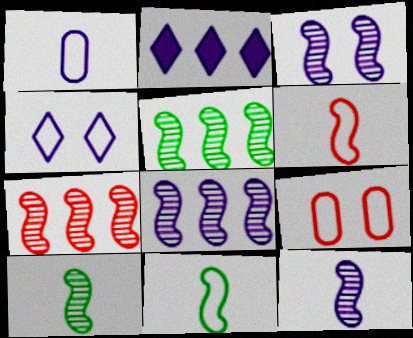[[1, 2, 3], 
[2, 9, 10], 
[3, 7, 10], 
[3, 8, 12], 
[5, 7, 8]]